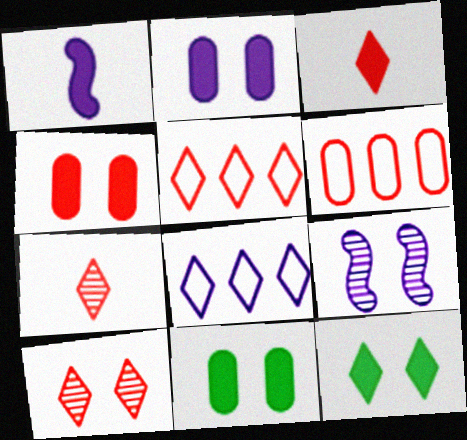[[2, 4, 11], 
[3, 5, 10], 
[7, 8, 12]]